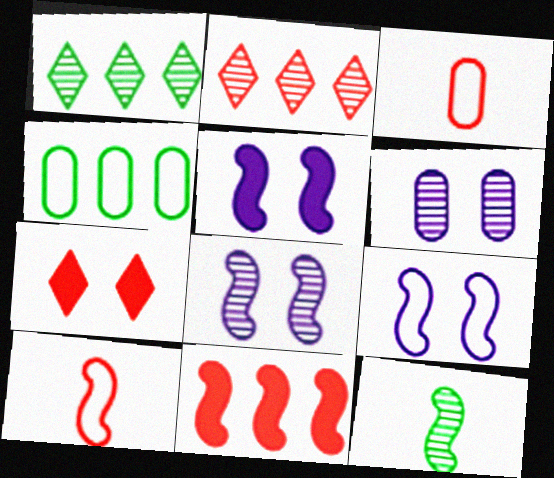[[1, 3, 5], 
[2, 6, 12], 
[5, 8, 9], 
[9, 11, 12]]